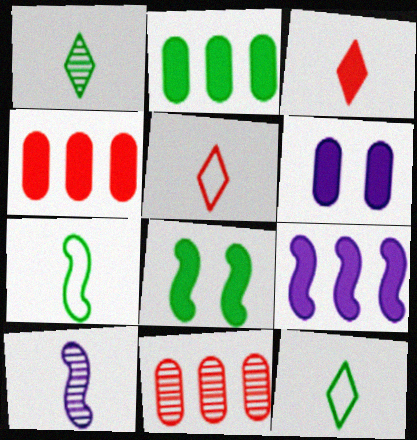[]